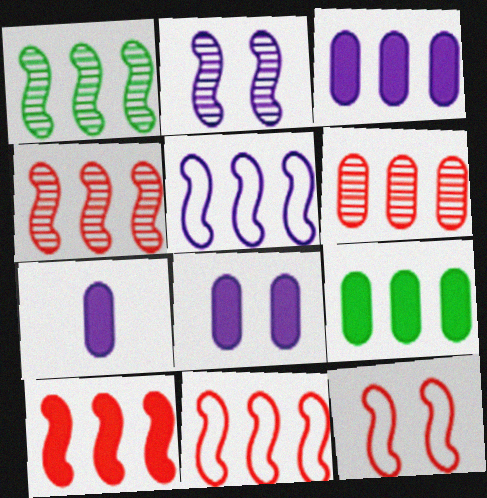[[1, 5, 10], 
[3, 7, 8], 
[4, 10, 11]]